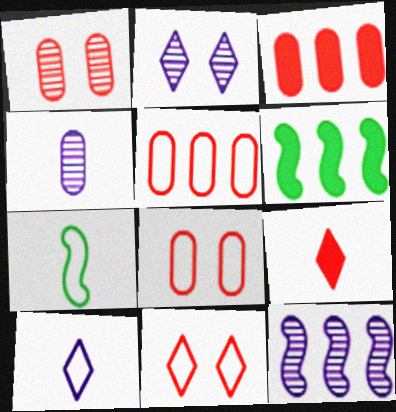[[1, 6, 10], 
[2, 3, 7], 
[2, 4, 12], 
[4, 6, 11], 
[4, 7, 9]]